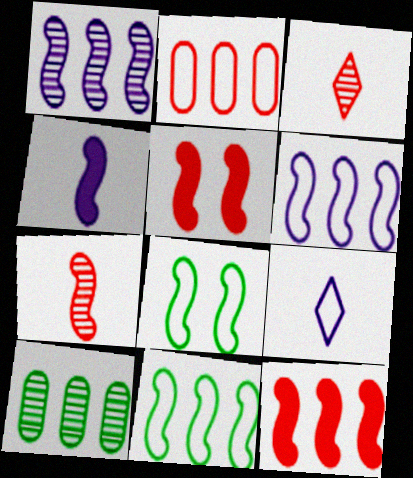[[1, 11, 12], 
[2, 3, 5], 
[2, 8, 9], 
[5, 9, 10]]